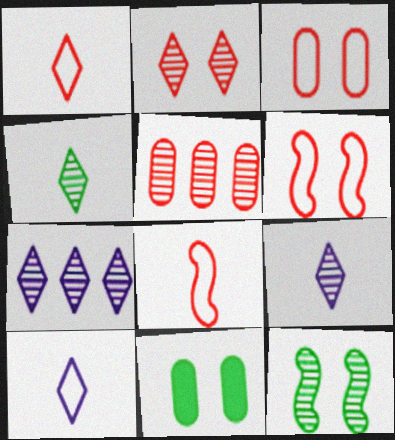[[2, 4, 7], 
[5, 9, 12], 
[7, 8, 11]]